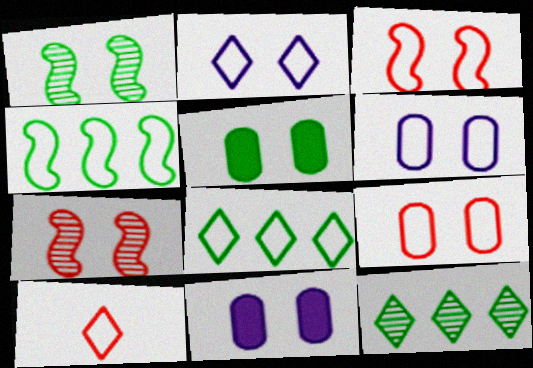[[2, 5, 7], 
[2, 8, 10], 
[4, 6, 10]]